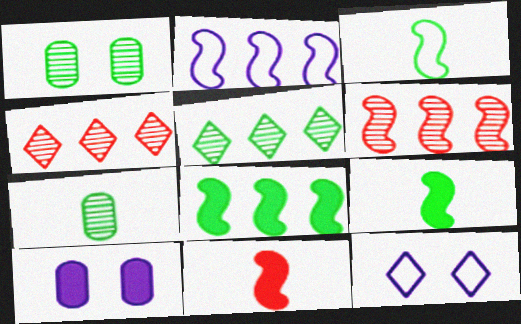[[2, 6, 8], 
[3, 4, 10]]